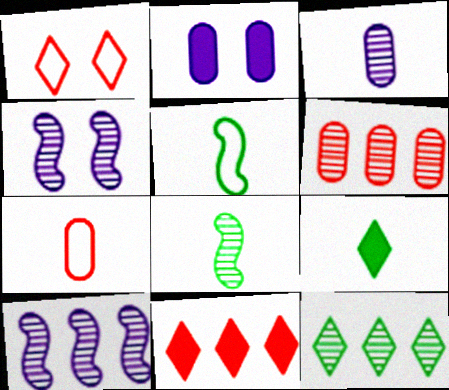[[6, 10, 12]]